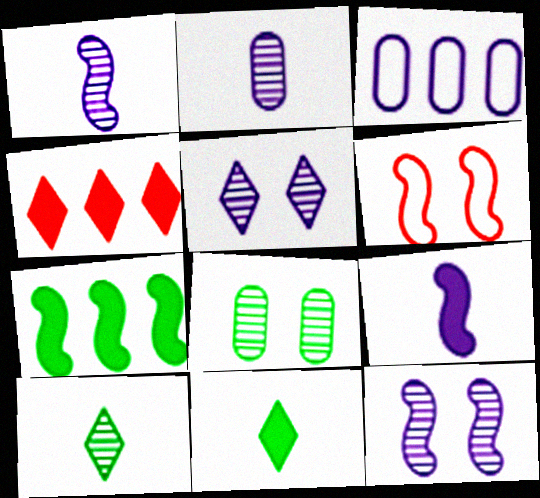[[1, 6, 7], 
[3, 5, 9]]